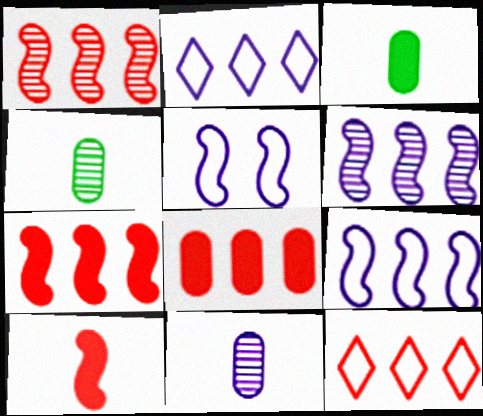[[1, 8, 12]]